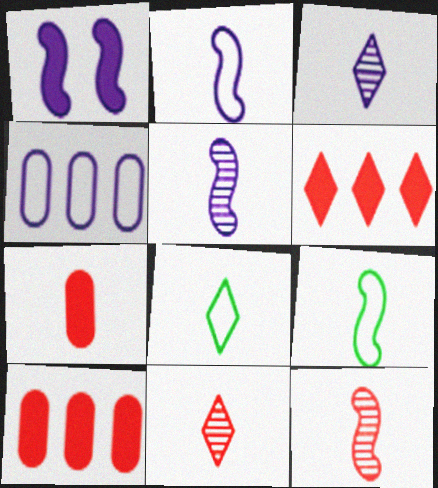[[1, 3, 4], 
[3, 7, 9], 
[5, 7, 8]]